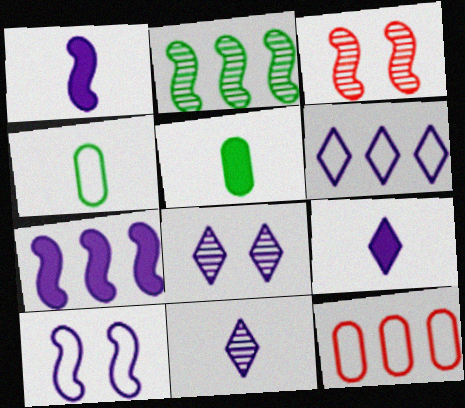[[3, 5, 6], 
[6, 8, 9]]